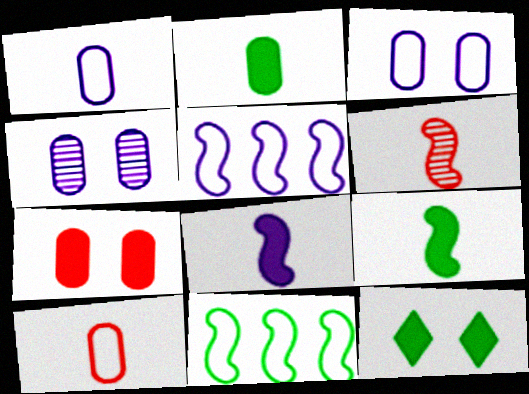[]